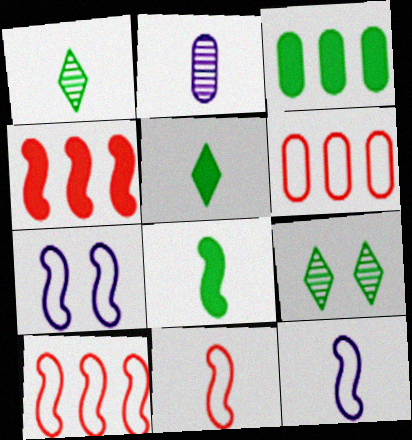[[2, 5, 11]]